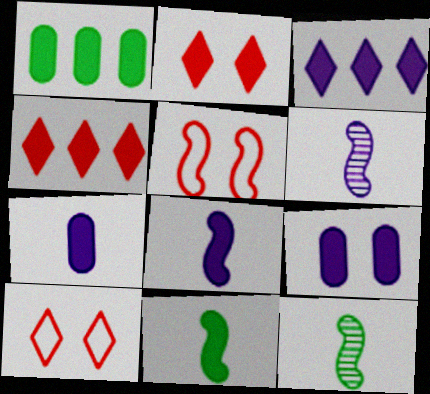[[1, 2, 8], 
[1, 6, 10], 
[3, 8, 9], 
[4, 9, 11]]